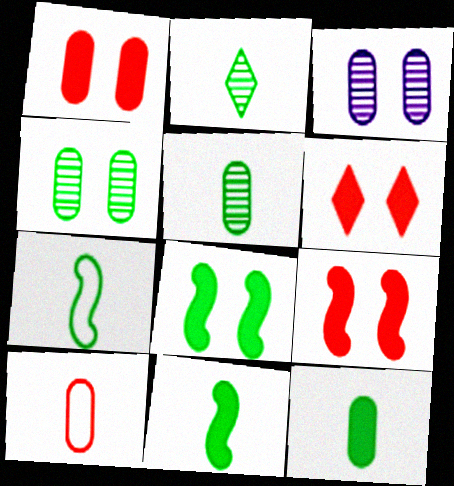[[1, 6, 9], 
[2, 7, 12]]